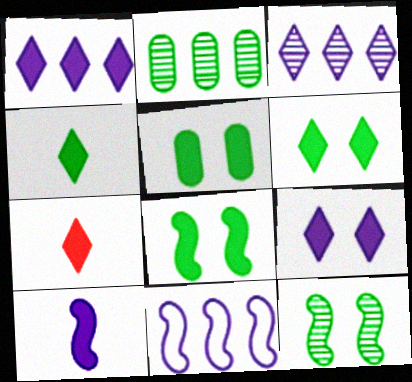[[1, 6, 7], 
[5, 6, 8]]